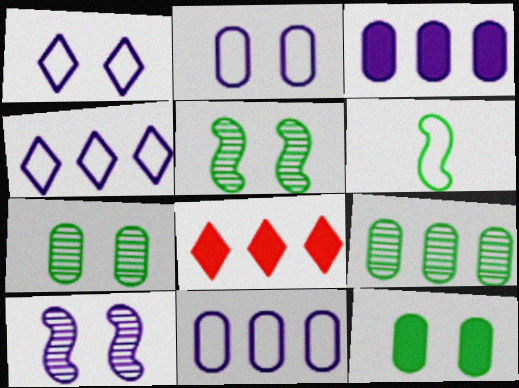[]